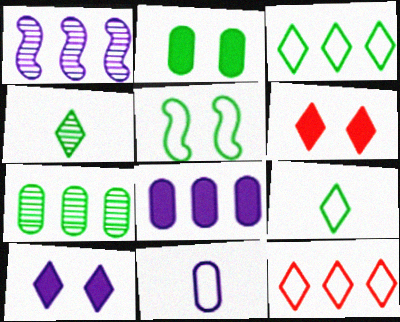[[1, 10, 11], 
[4, 10, 12], 
[5, 11, 12]]